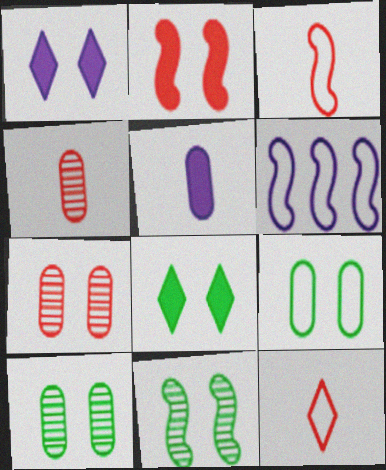[[4, 6, 8], 
[6, 9, 12], 
[8, 9, 11]]